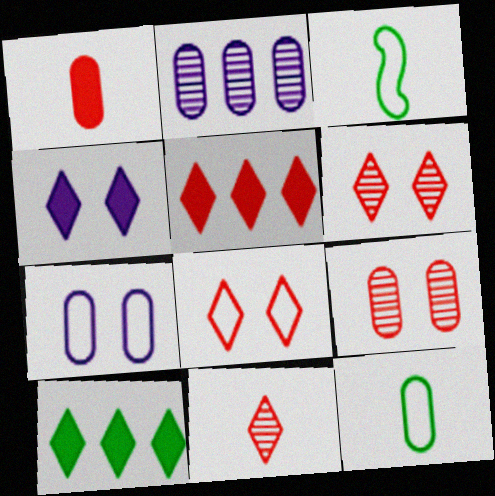[[5, 8, 11]]